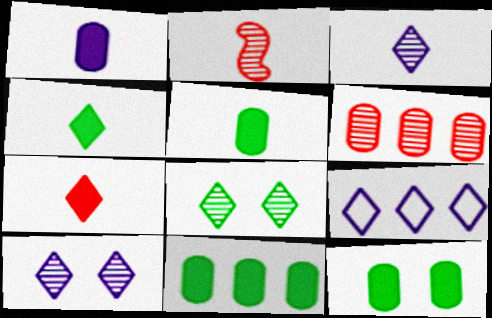[[2, 9, 12], 
[5, 11, 12], 
[7, 8, 9]]